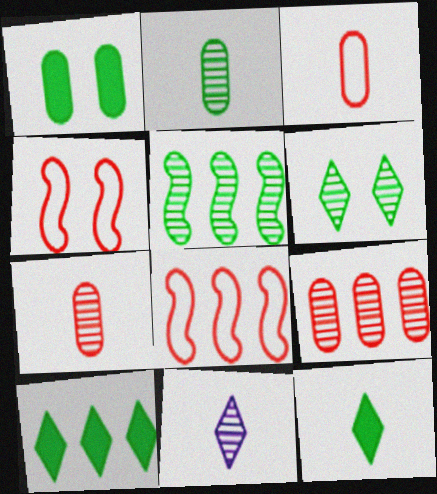[[1, 8, 11], 
[2, 5, 6]]